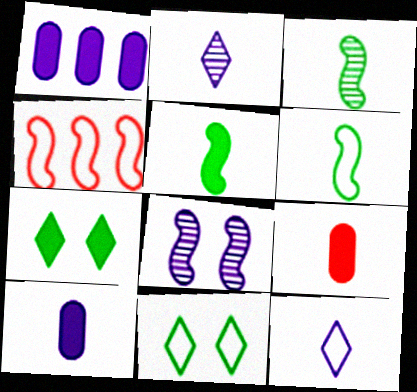[[1, 8, 12], 
[2, 6, 9], 
[3, 5, 6], 
[3, 9, 12], 
[4, 5, 8]]